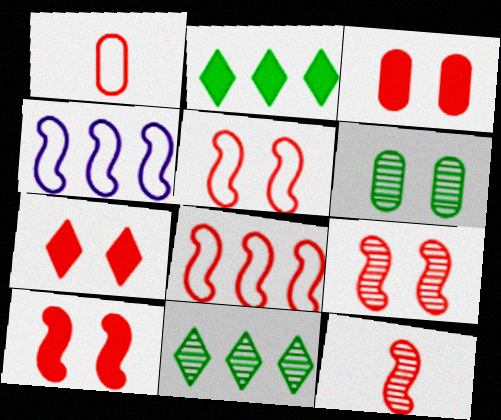[[3, 7, 10], 
[5, 9, 10], 
[8, 10, 12]]